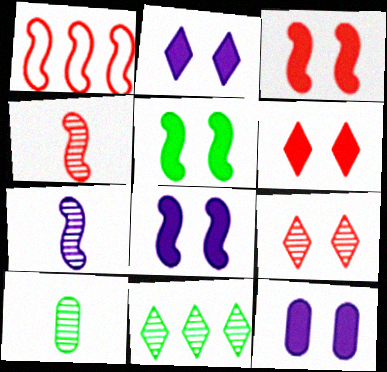[[1, 2, 10], 
[1, 3, 4], 
[1, 5, 7], 
[2, 8, 12], 
[3, 5, 8], 
[5, 6, 12]]